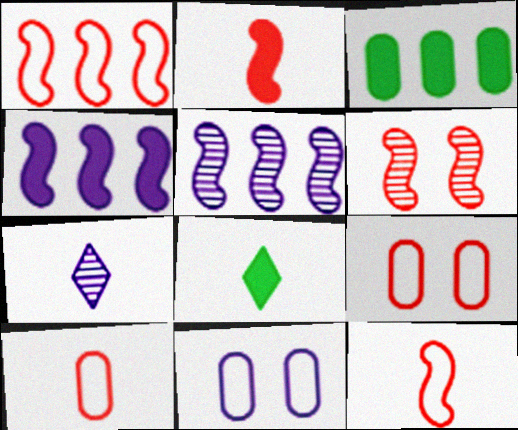[[1, 2, 6], 
[4, 7, 11], 
[5, 8, 9]]